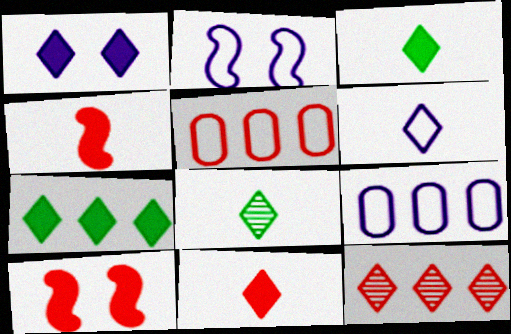[[1, 7, 11], 
[2, 6, 9], 
[6, 8, 11], 
[8, 9, 10]]